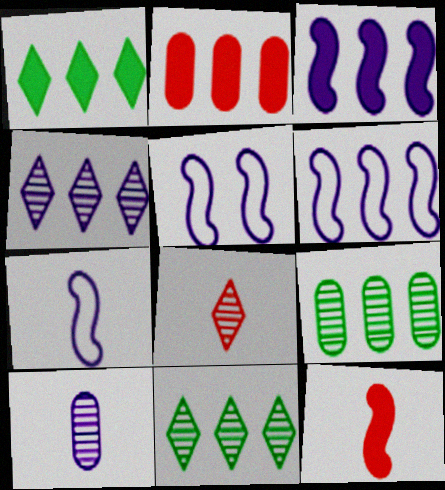[[1, 2, 3], 
[2, 6, 11], 
[5, 6, 7]]